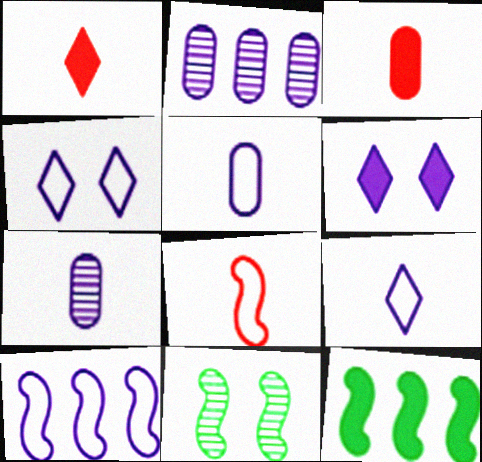[[3, 6, 12], 
[4, 5, 10], 
[6, 7, 10]]